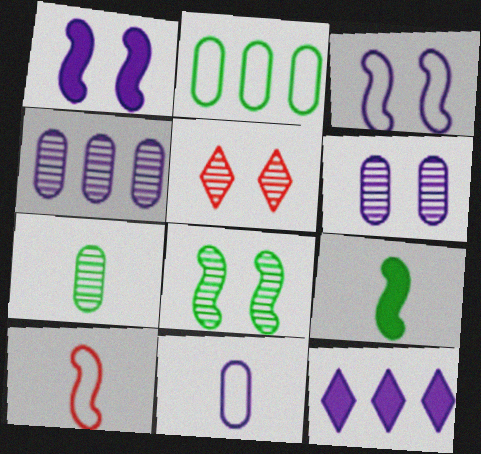[[5, 6, 8]]